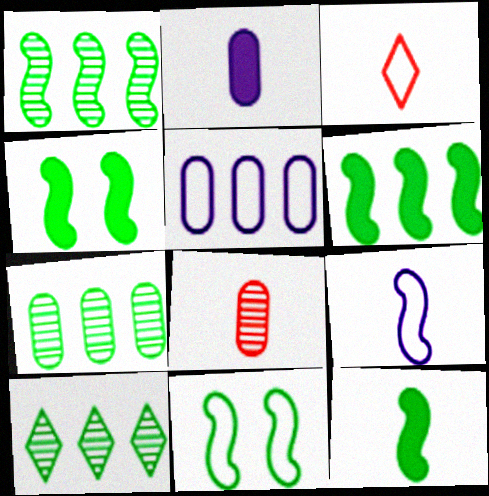[[1, 7, 10], 
[1, 11, 12], 
[3, 5, 11], 
[4, 6, 12]]